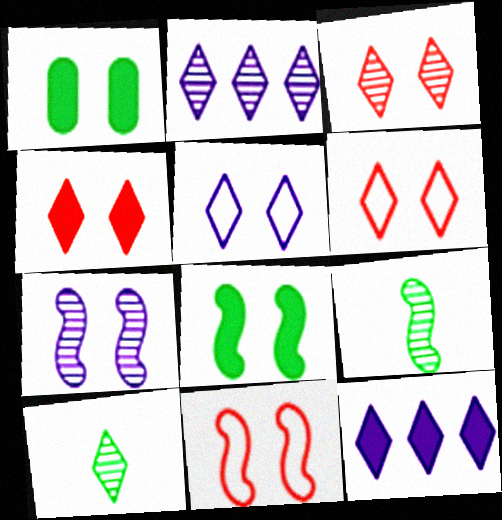[[1, 6, 7], 
[2, 3, 10], 
[3, 4, 6], 
[6, 10, 12], 
[7, 8, 11]]